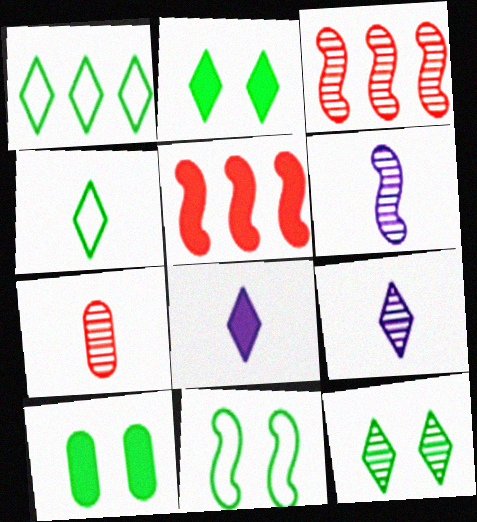[[5, 6, 11], 
[5, 8, 10], 
[10, 11, 12]]